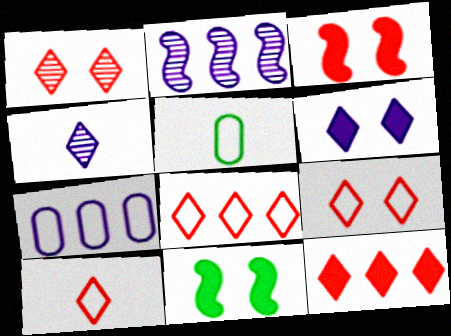[[1, 10, 12], 
[8, 9, 10]]